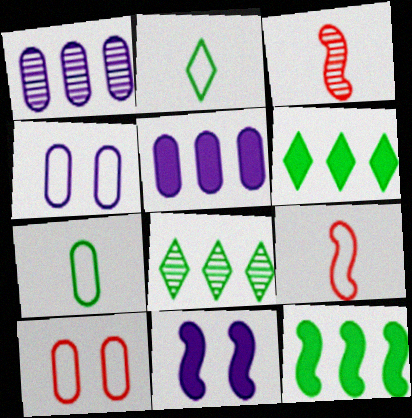[[3, 4, 6]]